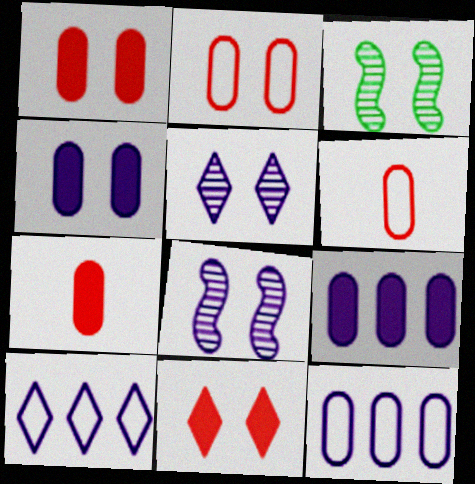[[3, 7, 10]]